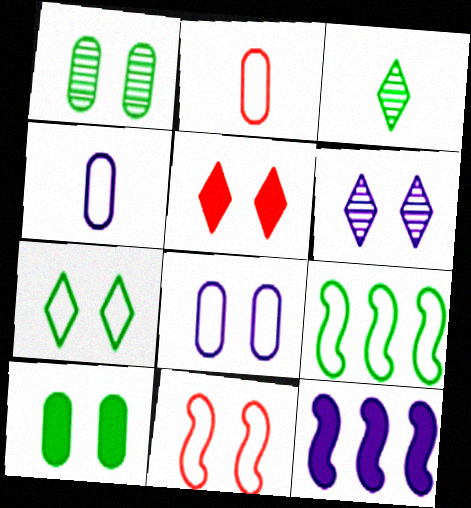[[3, 9, 10], 
[4, 6, 12], 
[5, 6, 7], 
[6, 10, 11], 
[7, 8, 11]]